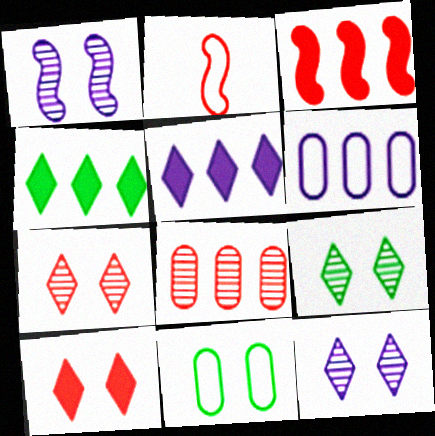[[1, 10, 11], 
[2, 8, 10], 
[7, 9, 12]]